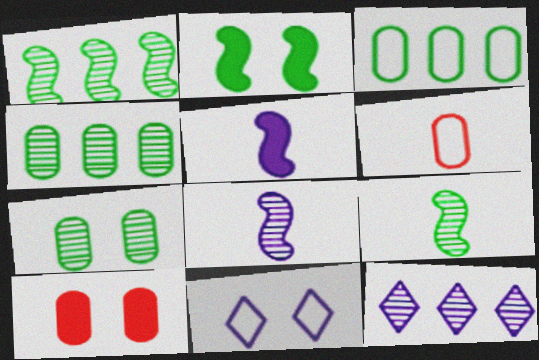[[2, 6, 12]]